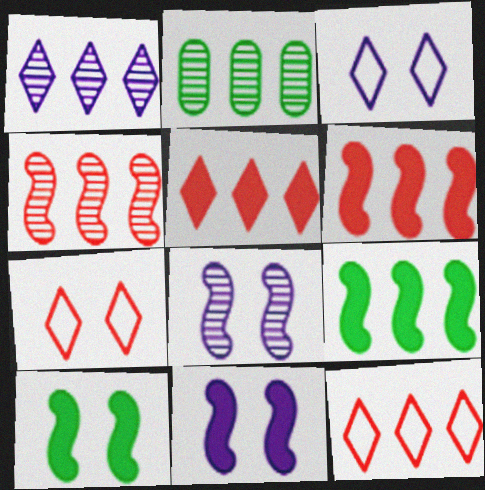[[1, 2, 4]]